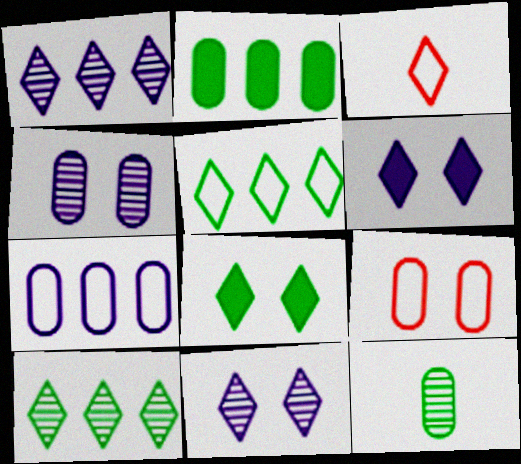[[1, 3, 8], 
[3, 6, 10]]